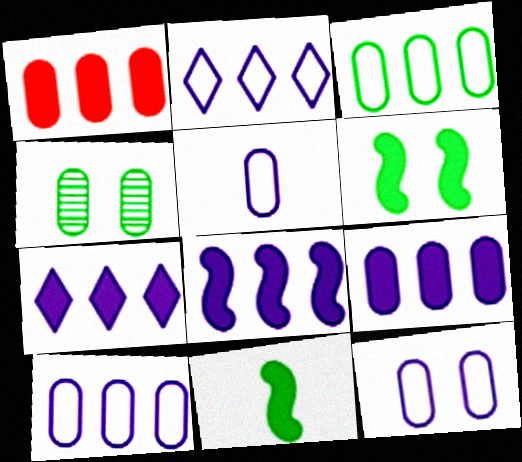[[1, 4, 5], 
[5, 10, 12], 
[7, 8, 9]]